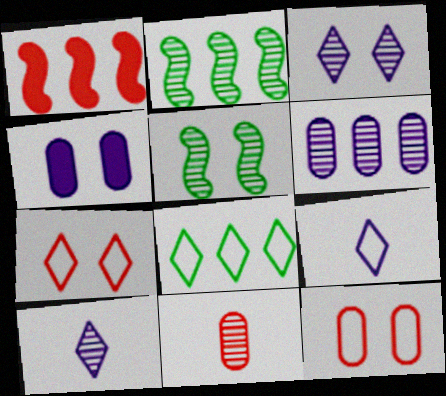[[1, 6, 8], 
[1, 7, 11], 
[2, 3, 11], 
[4, 5, 7], 
[7, 8, 9]]